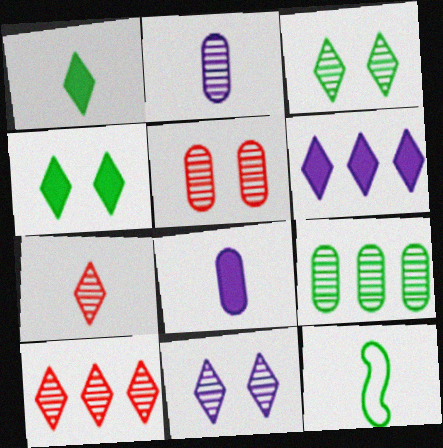[[2, 5, 9], 
[4, 9, 12], 
[5, 6, 12], 
[7, 8, 12]]